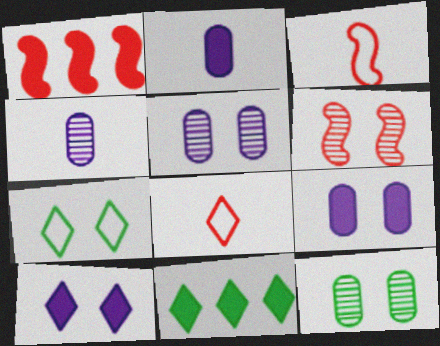[[1, 3, 6], 
[1, 4, 7], 
[3, 5, 11], 
[6, 7, 9]]